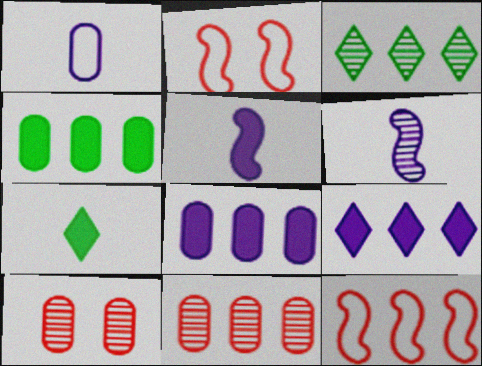[[1, 4, 10], 
[3, 6, 10], 
[3, 8, 12]]